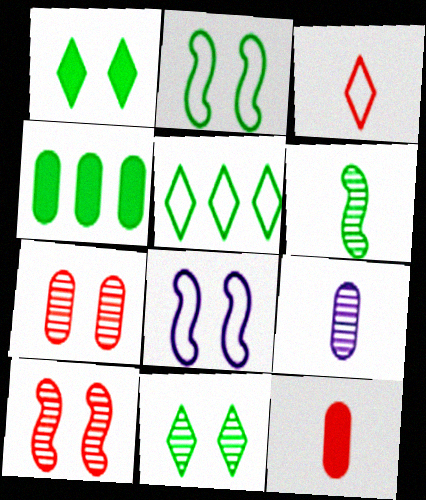[[1, 7, 8]]